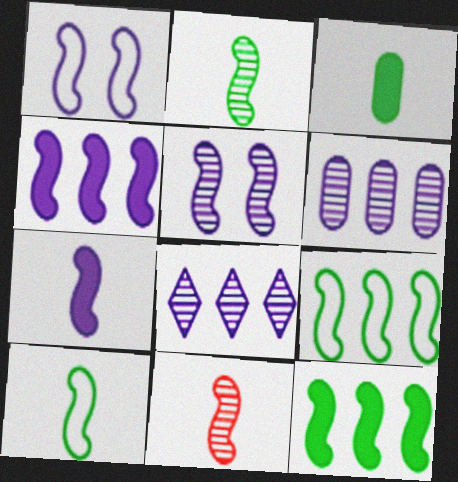[[1, 11, 12], 
[7, 10, 11]]